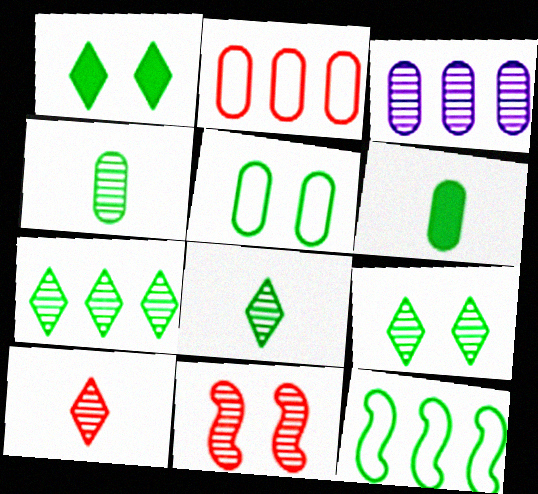[[1, 4, 12], 
[3, 8, 11], 
[6, 9, 12], 
[7, 8, 9]]